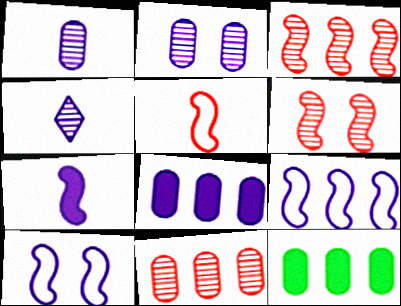[[4, 8, 10]]